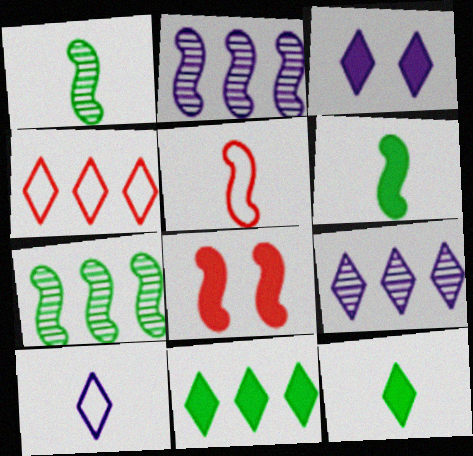[[3, 9, 10], 
[4, 9, 11]]